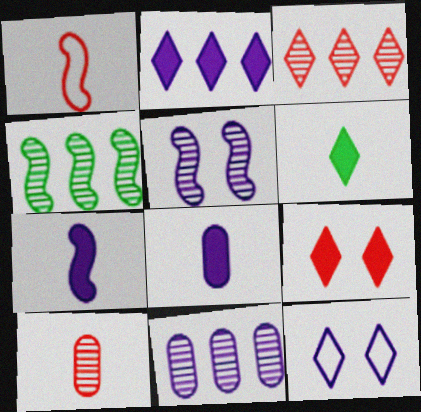[[2, 6, 9], 
[3, 4, 11], 
[3, 6, 12], 
[7, 11, 12]]